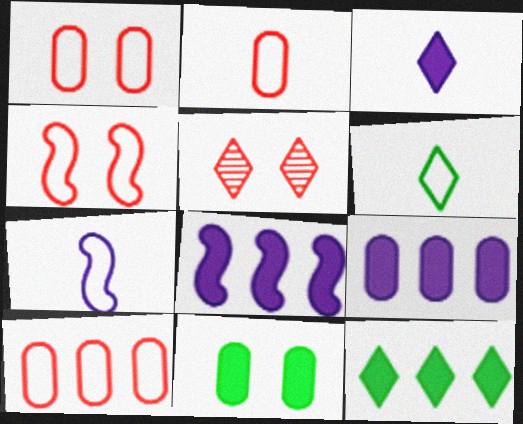[[1, 2, 10], 
[2, 6, 7]]